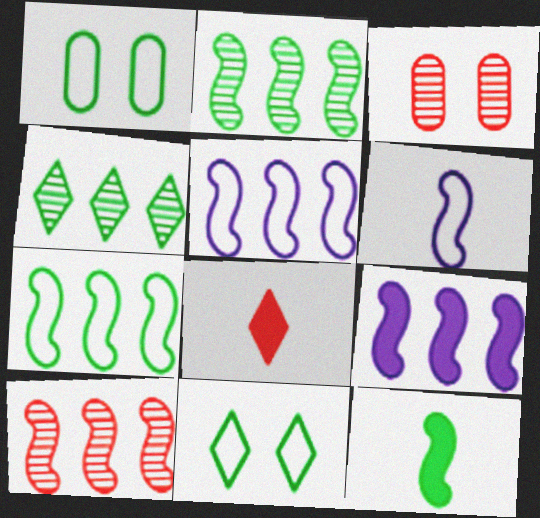[[1, 4, 12], 
[7, 9, 10]]